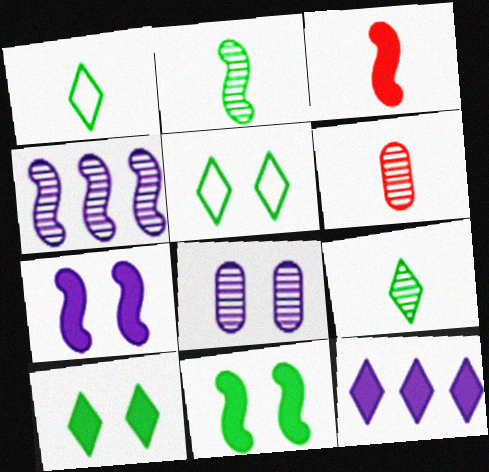[]